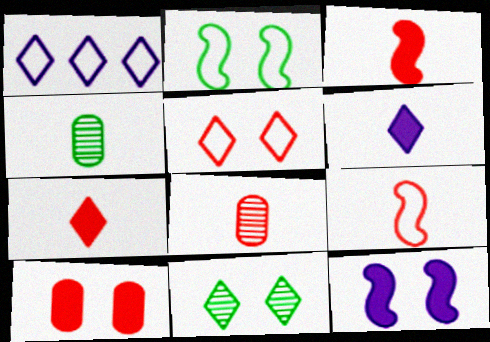[[1, 7, 11], 
[4, 6, 9], 
[7, 8, 9]]